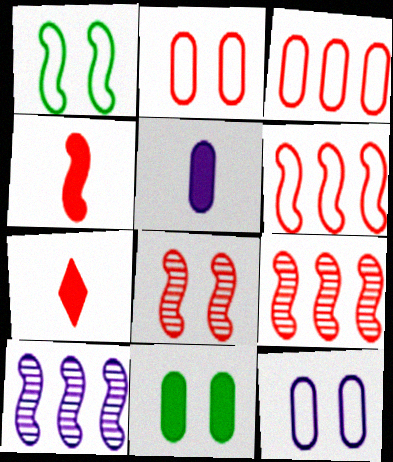[[1, 4, 10], 
[2, 7, 9], 
[3, 7, 8], 
[4, 6, 8]]